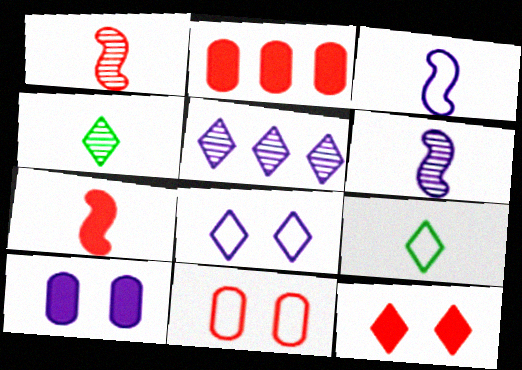[[2, 7, 12], 
[3, 5, 10], 
[5, 9, 12]]